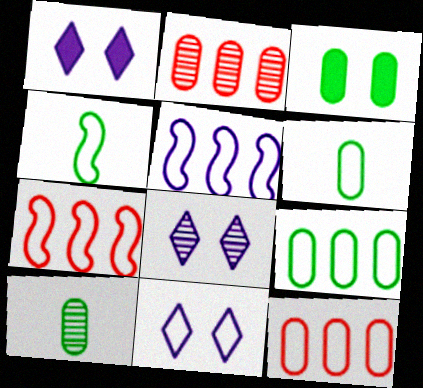[[1, 2, 4], 
[1, 7, 10], 
[1, 8, 11], 
[3, 9, 10], 
[4, 11, 12], 
[6, 7, 11]]